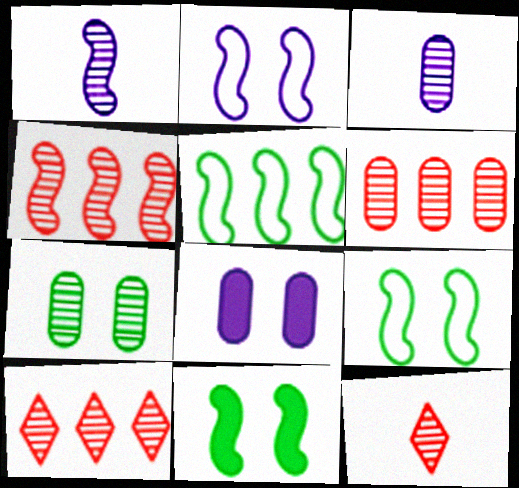[[1, 7, 10], 
[3, 6, 7], 
[4, 6, 10], 
[5, 8, 12]]